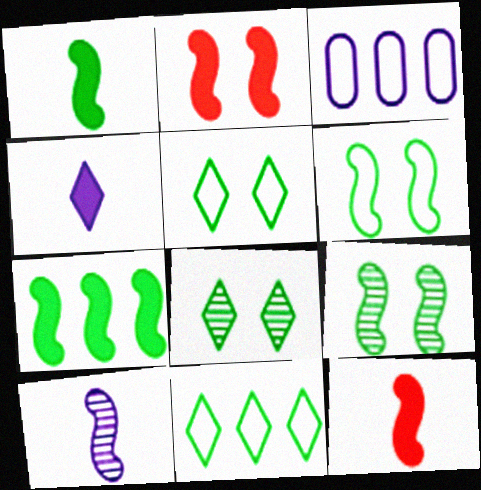[[3, 8, 12]]